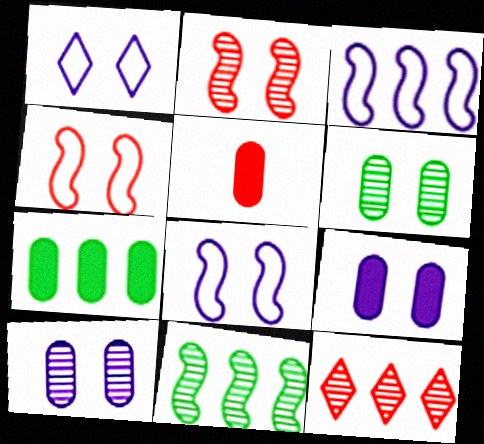[[1, 5, 11], 
[3, 7, 12], 
[4, 5, 12], 
[5, 7, 9]]